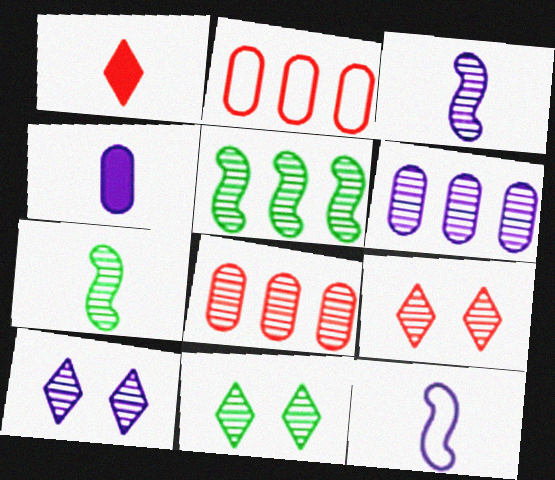[[3, 6, 10], 
[3, 8, 11], 
[6, 7, 9], 
[7, 8, 10], 
[9, 10, 11]]